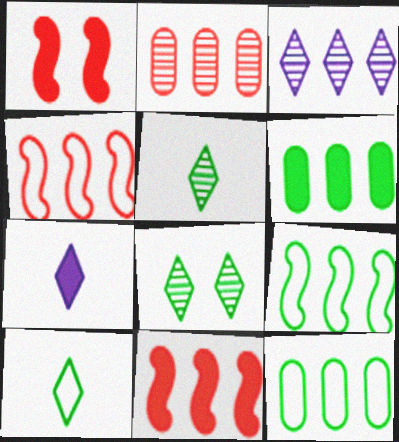[[1, 6, 7], 
[3, 4, 6], 
[3, 11, 12]]